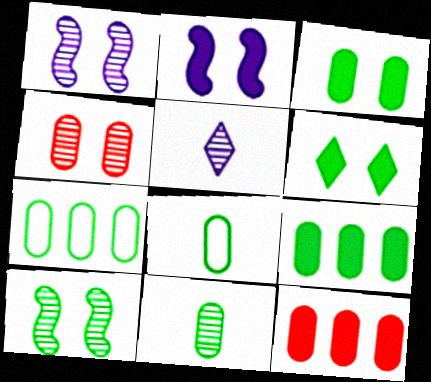[[3, 7, 11]]